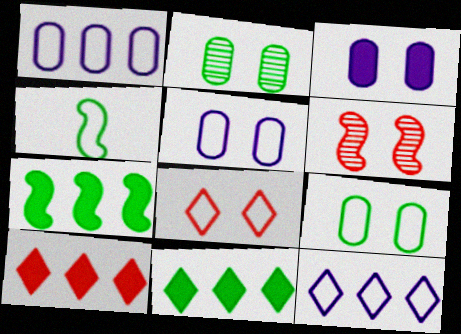[[1, 4, 8], 
[2, 4, 11]]